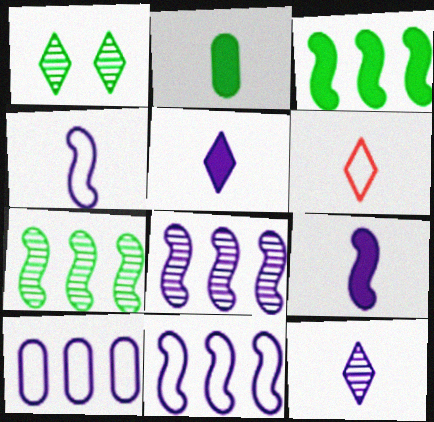[]